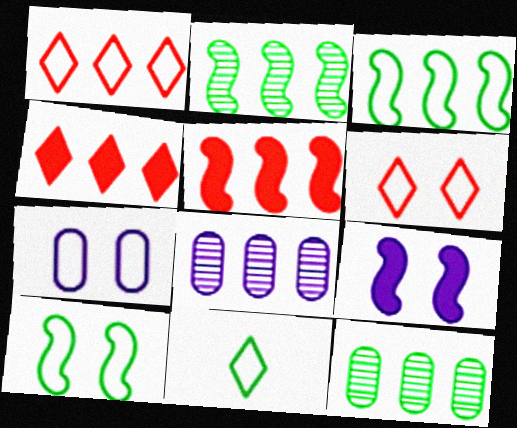[[3, 4, 8], 
[6, 7, 10]]